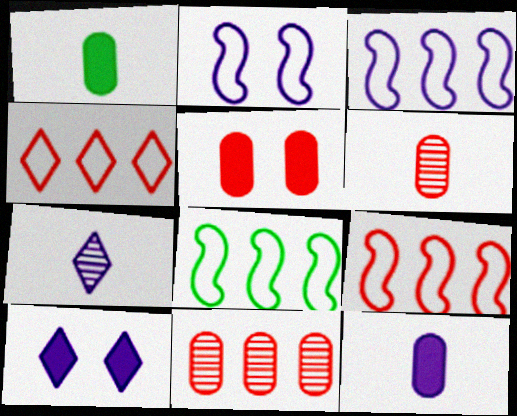[[3, 8, 9], 
[5, 7, 8], 
[6, 8, 10]]